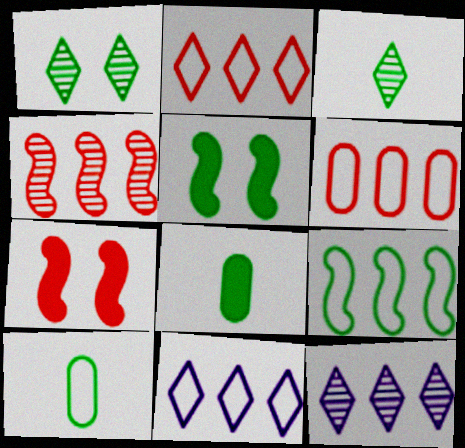[[1, 8, 9], 
[6, 9, 11], 
[7, 10, 12]]